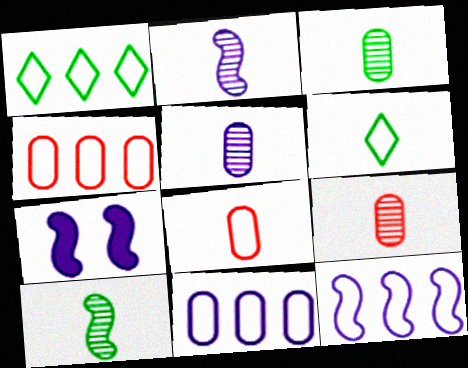[[1, 4, 12], 
[1, 7, 9], 
[2, 7, 12], 
[3, 5, 9]]